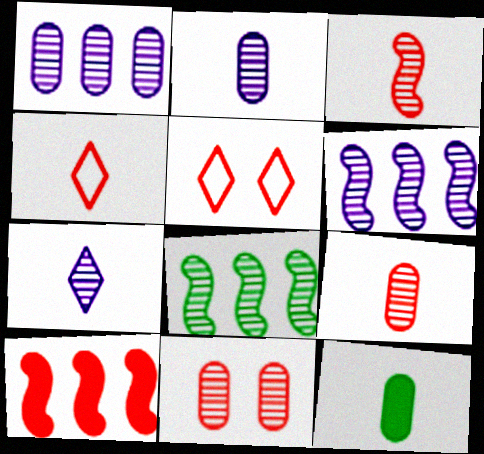[[4, 10, 11], 
[5, 6, 12], 
[5, 9, 10], 
[7, 8, 11]]